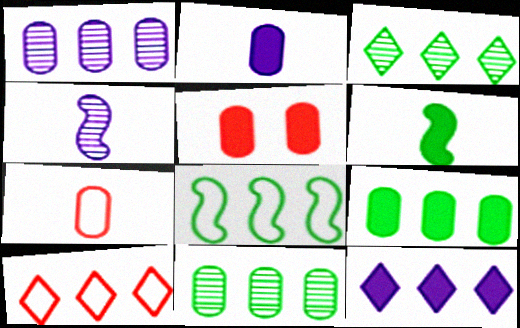[[2, 5, 9], 
[3, 8, 9], 
[3, 10, 12], 
[5, 6, 12]]